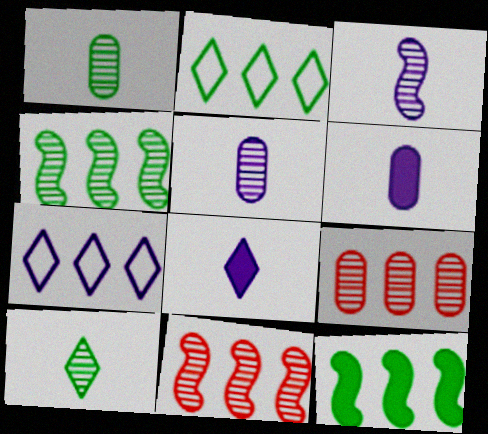[[7, 9, 12]]